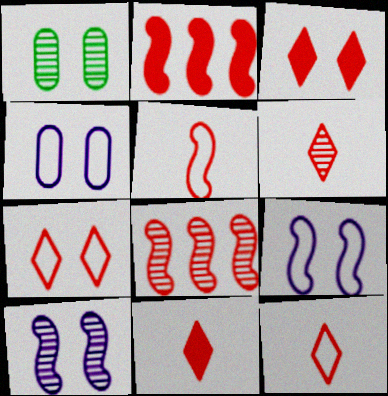[[1, 3, 9], 
[6, 11, 12]]